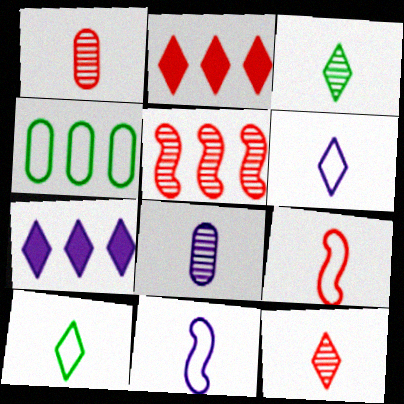[[4, 5, 7]]